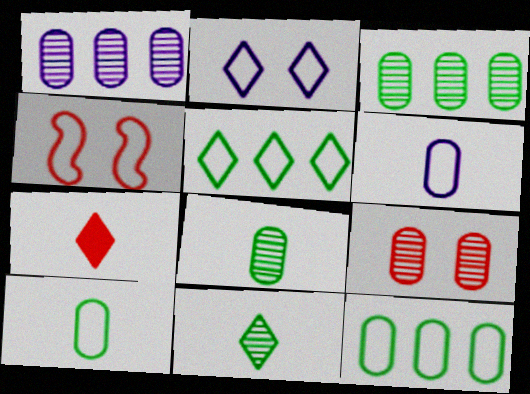[[1, 8, 9], 
[4, 5, 6]]